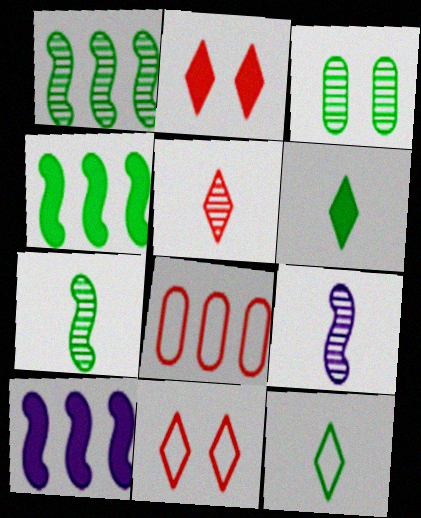[[3, 4, 12]]